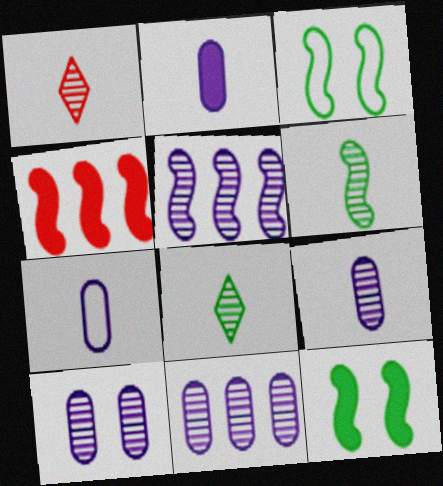[[1, 6, 9], 
[2, 7, 9], 
[9, 10, 11]]